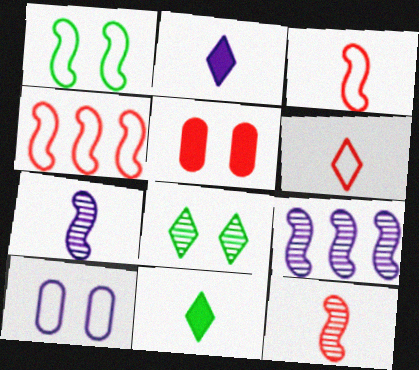[[2, 9, 10]]